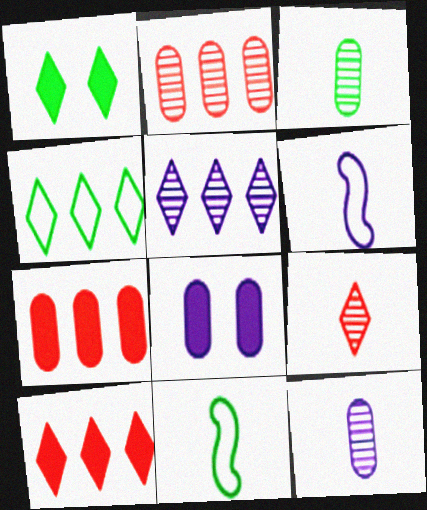[[1, 2, 6], 
[4, 5, 10], 
[5, 6, 8]]